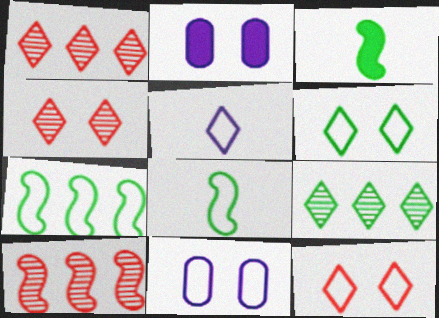[[1, 2, 8], 
[1, 3, 11]]